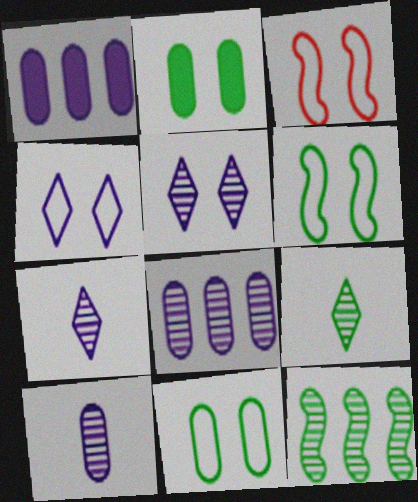[[1, 3, 9], 
[2, 3, 5], 
[3, 4, 11]]